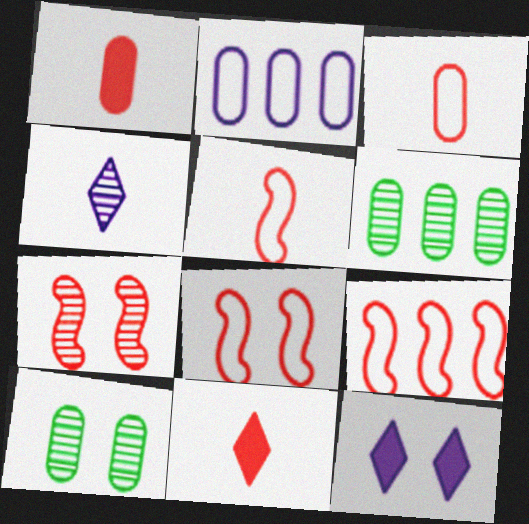[[1, 2, 10], 
[4, 6, 7], 
[5, 6, 12], 
[5, 8, 9], 
[8, 10, 12]]